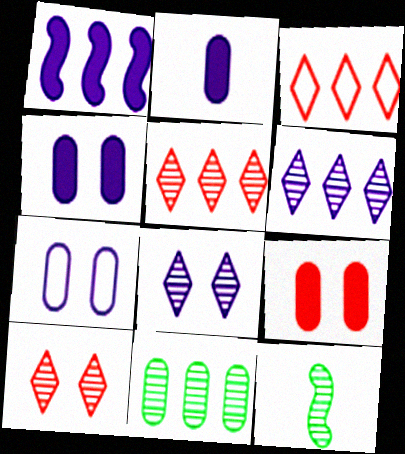[[1, 3, 11], 
[3, 4, 12]]